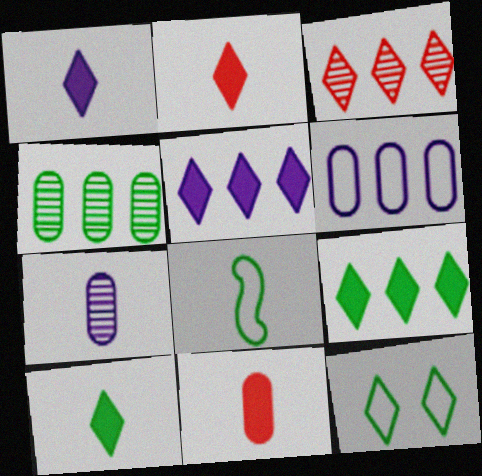[[1, 2, 10], 
[1, 3, 12], 
[2, 7, 8]]